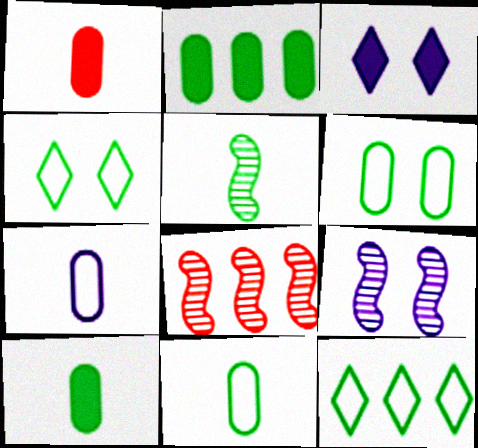[[1, 9, 12], 
[2, 4, 5], 
[3, 8, 11], 
[5, 8, 9]]